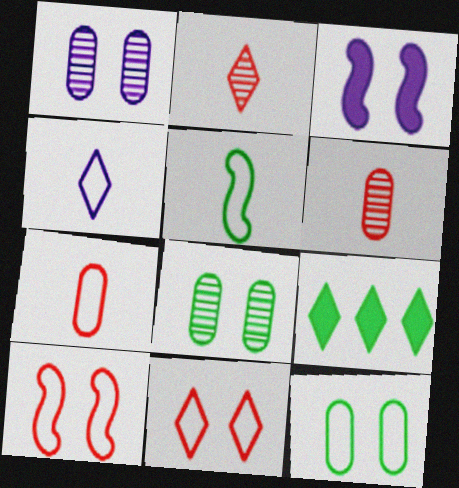[[3, 8, 11], 
[4, 5, 7], 
[5, 8, 9]]